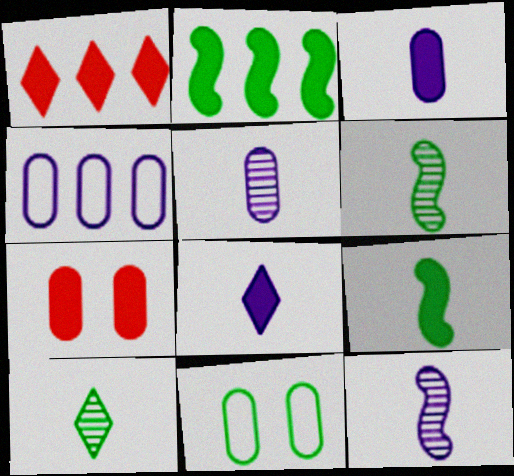[[1, 11, 12], 
[2, 7, 8], 
[2, 10, 11]]